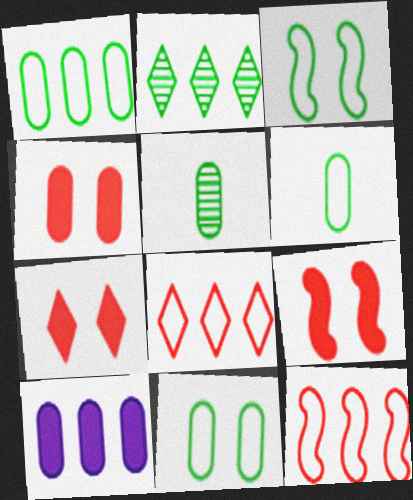[[1, 6, 11], 
[2, 10, 12], 
[4, 7, 9]]